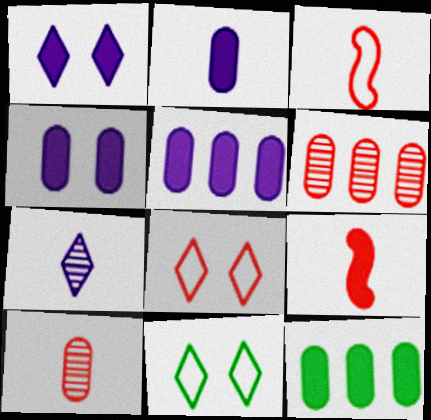[[1, 9, 12], 
[2, 4, 5], 
[6, 8, 9]]